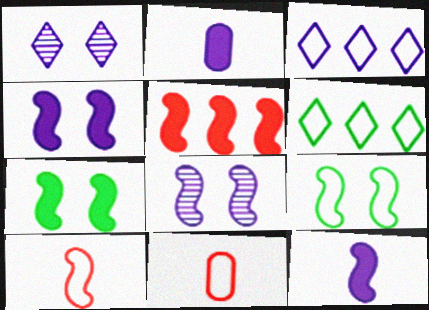[[2, 3, 8], 
[3, 9, 11], 
[5, 7, 12]]